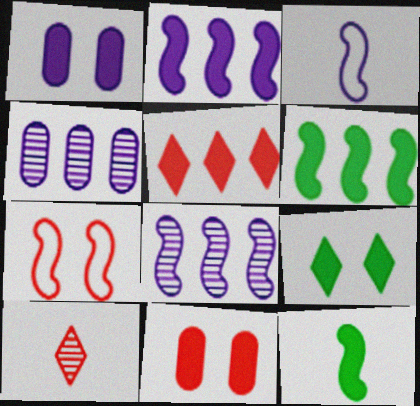[[1, 5, 12], 
[7, 8, 12]]